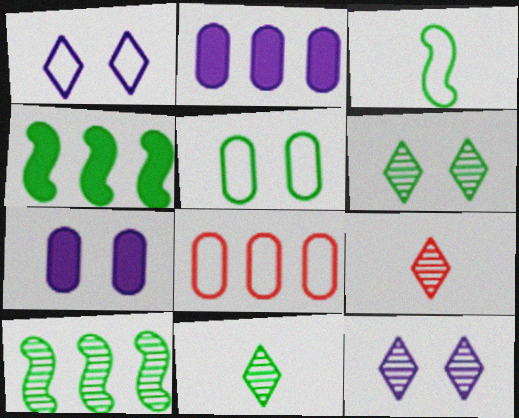[[1, 3, 8], 
[4, 5, 11]]